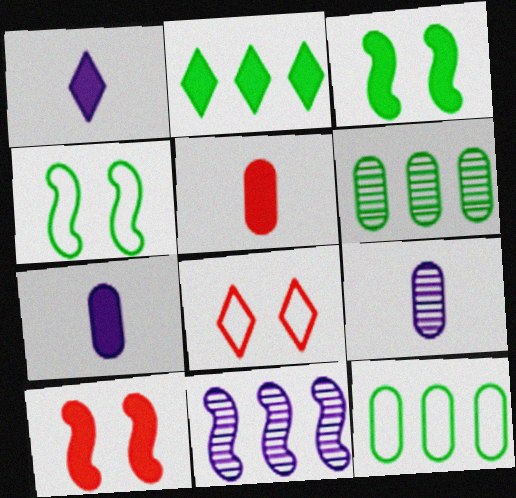[[2, 7, 10]]